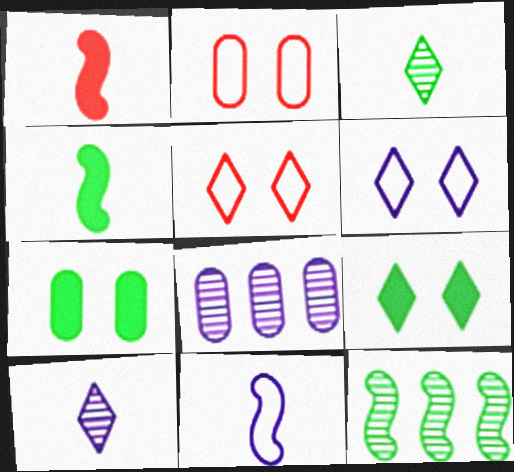[[4, 5, 8]]